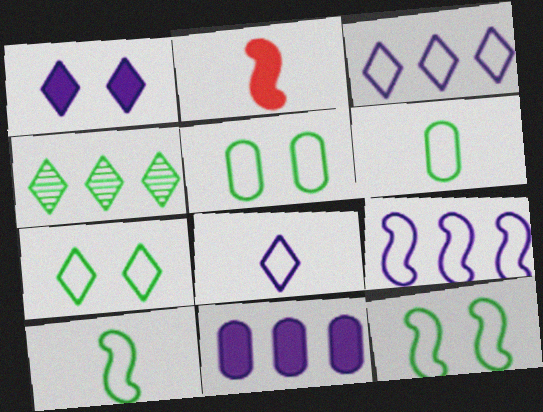[[5, 7, 12]]